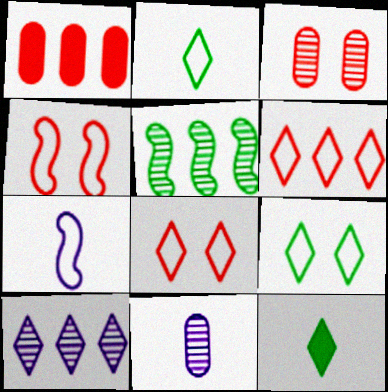[[8, 10, 12]]